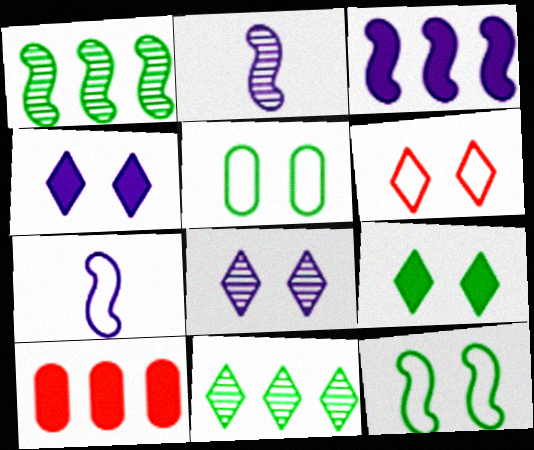[[6, 8, 9]]